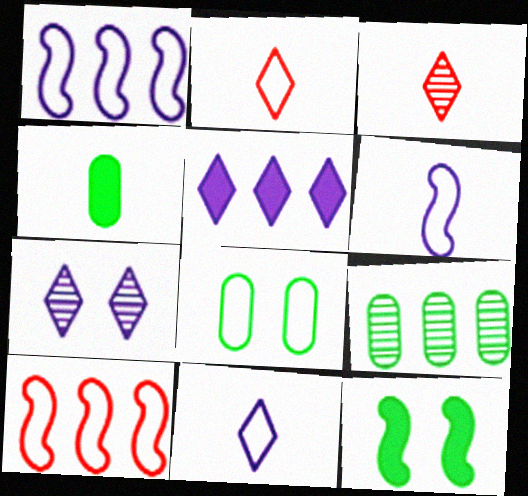[[1, 2, 8], 
[3, 4, 6], 
[4, 7, 10], 
[4, 8, 9], 
[5, 7, 11], 
[5, 9, 10], 
[8, 10, 11]]